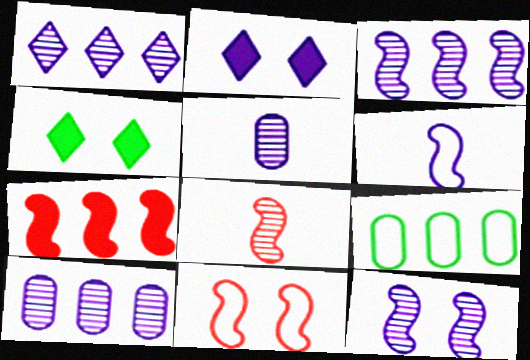[[1, 3, 10], 
[1, 5, 12], 
[1, 7, 9], 
[2, 6, 10], 
[2, 8, 9], 
[7, 8, 11]]